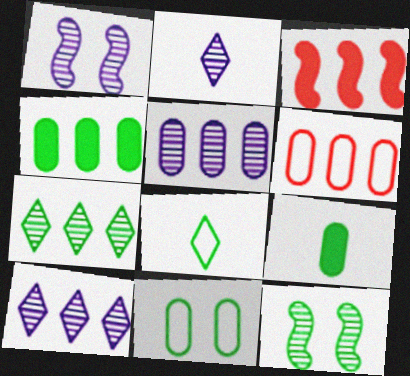[[1, 2, 5], 
[2, 3, 11], 
[4, 5, 6], 
[4, 8, 12]]